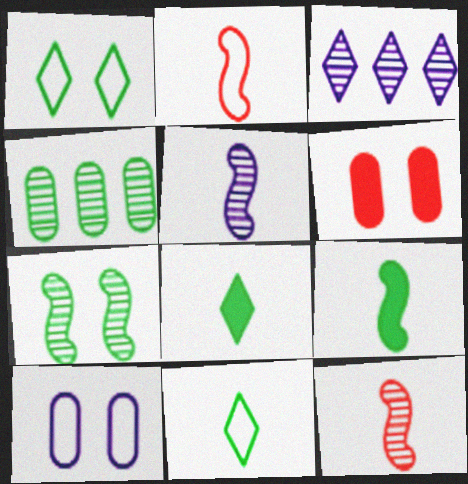[[1, 4, 9], 
[2, 5, 9]]